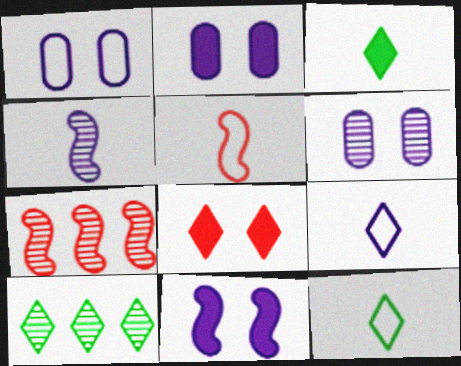[[1, 2, 6], 
[1, 3, 7], 
[2, 5, 10], 
[2, 7, 12], 
[8, 9, 10]]